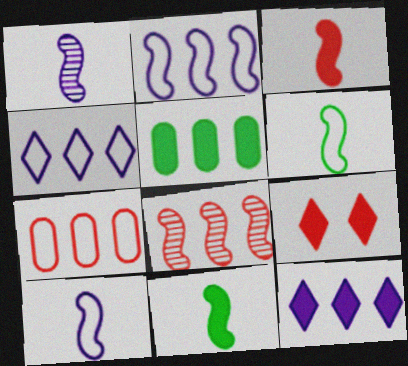[[1, 3, 6], 
[4, 5, 8]]